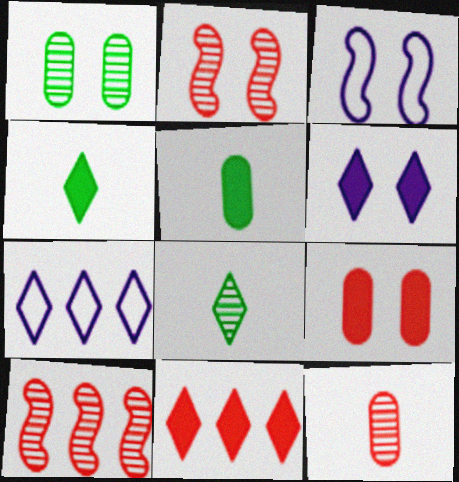[[2, 5, 7], 
[4, 6, 11]]